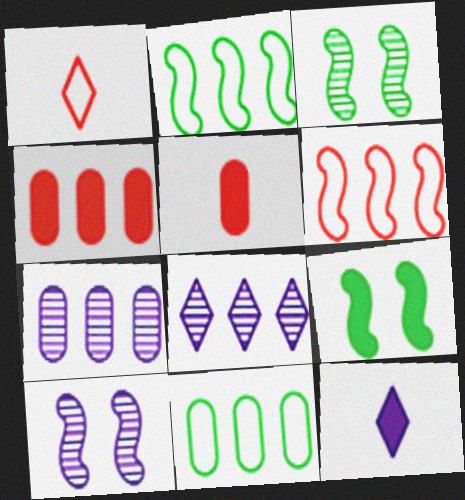[[1, 7, 9], 
[2, 4, 8], 
[4, 7, 11], 
[4, 9, 12]]